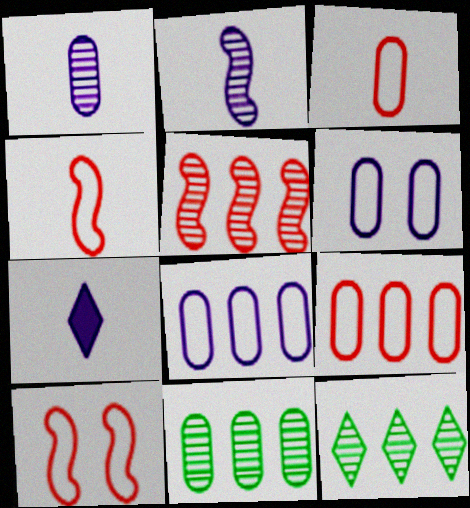[[7, 10, 11]]